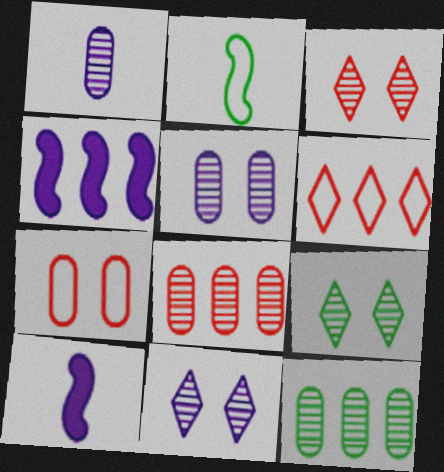[[3, 9, 11], 
[4, 6, 12]]